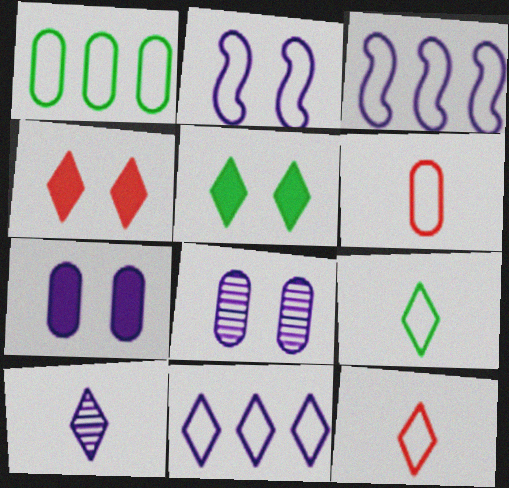[[1, 2, 12], 
[3, 7, 10]]